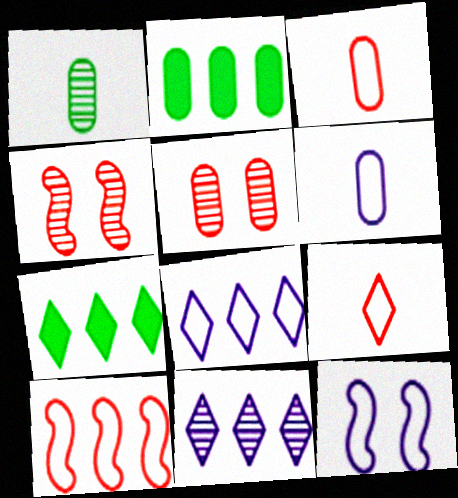[[1, 4, 11], 
[2, 5, 6], 
[2, 10, 11], 
[4, 6, 7], 
[6, 8, 12]]